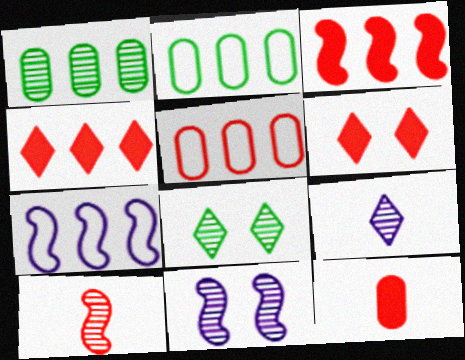[[1, 4, 7], 
[3, 6, 12], 
[5, 6, 10], 
[7, 8, 12]]